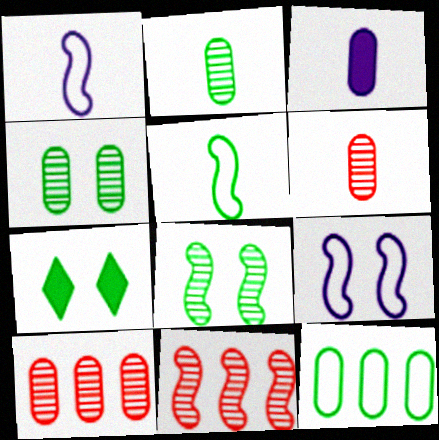[[1, 7, 10]]